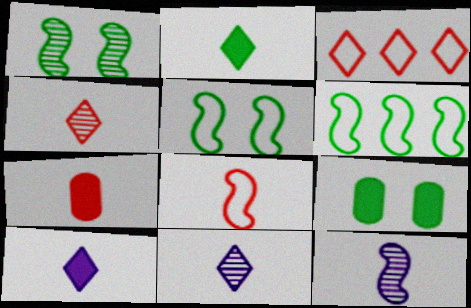[[3, 9, 12], 
[4, 7, 8]]